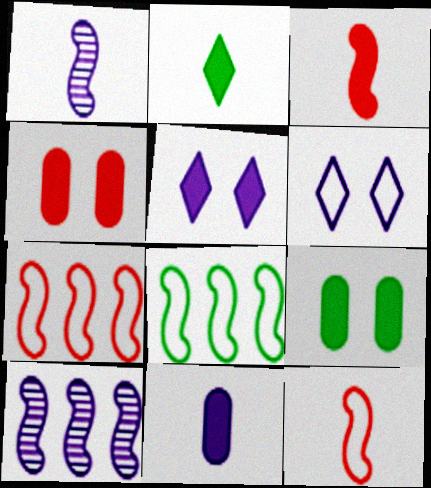[[2, 3, 11], 
[6, 10, 11]]